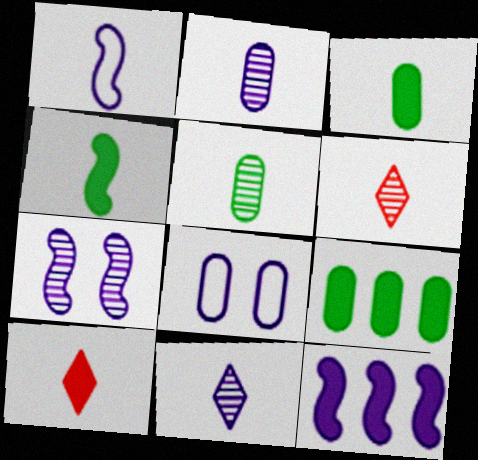[[1, 3, 6], 
[1, 5, 10], 
[1, 7, 12], 
[8, 11, 12]]